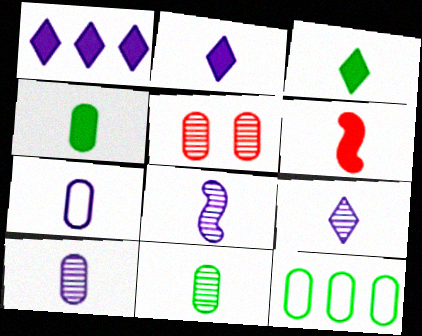[[2, 4, 6], 
[2, 7, 8], 
[8, 9, 10]]